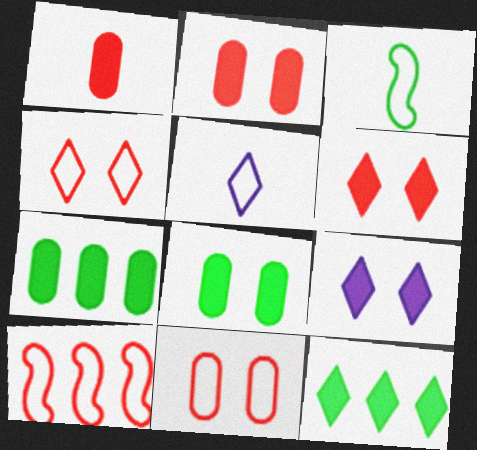[]